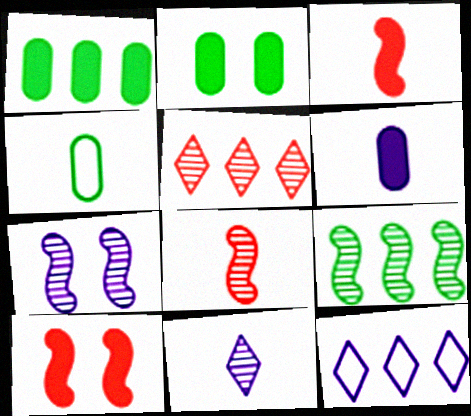[[2, 8, 12], 
[3, 4, 11], 
[6, 7, 12], 
[7, 8, 9]]